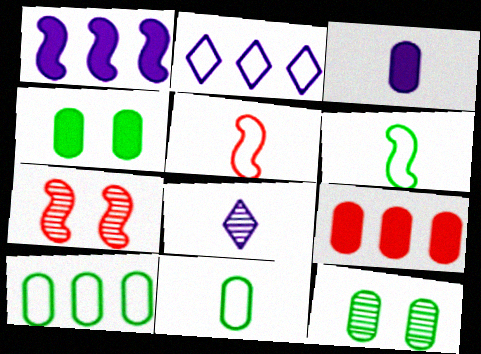[[1, 6, 7], 
[3, 4, 9]]